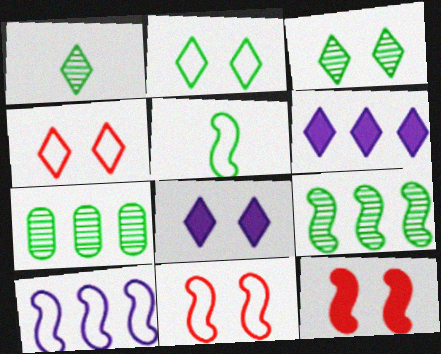[[1, 4, 6], 
[3, 4, 8], 
[5, 10, 11]]